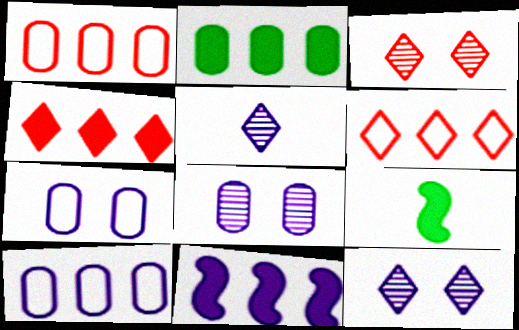[[1, 9, 12], 
[2, 4, 11], 
[3, 9, 10], 
[5, 7, 11], 
[6, 8, 9]]